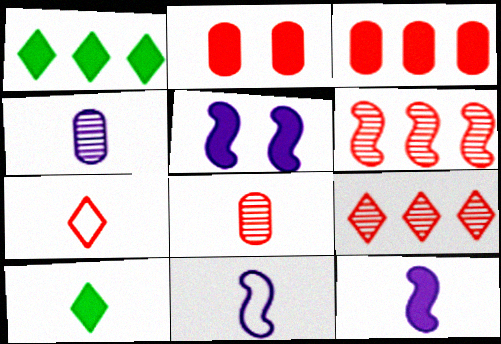[[1, 2, 12], 
[2, 6, 7], 
[3, 5, 10], 
[8, 10, 11]]